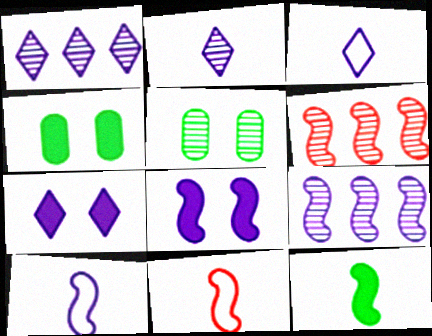[[1, 3, 7], 
[1, 4, 11], 
[2, 5, 6], 
[3, 4, 6], 
[8, 9, 10]]